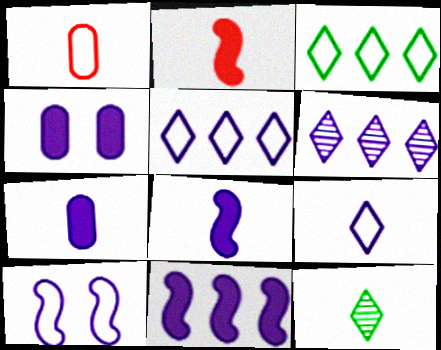[[1, 3, 10], 
[1, 8, 12], 
[6, 7, 10]]